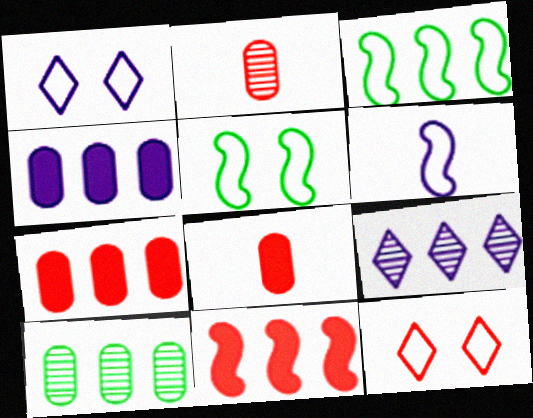[[2, 11, 12], 
[3, 7, 9], 
[5, 8, 9]]